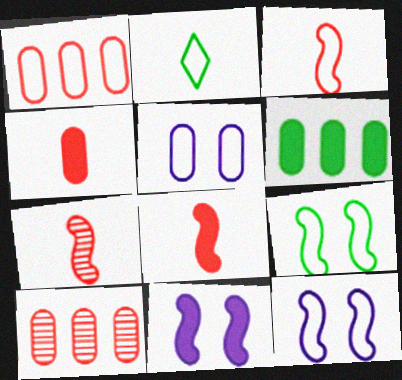[[1, 2, 12], 
[2, 10, 11], 
[3, 7, 8]]